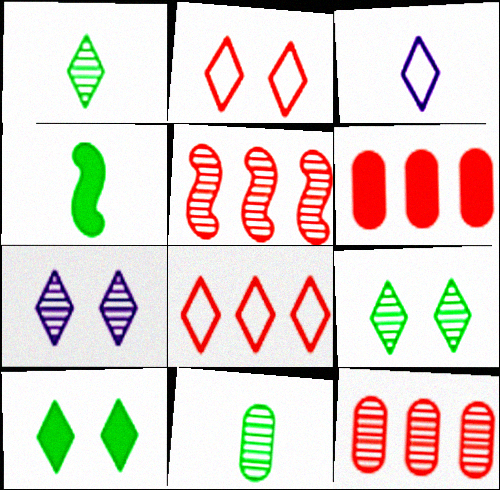[[2, 7, 10], 
[5, 6, 8], 
[5, 7, 11]]